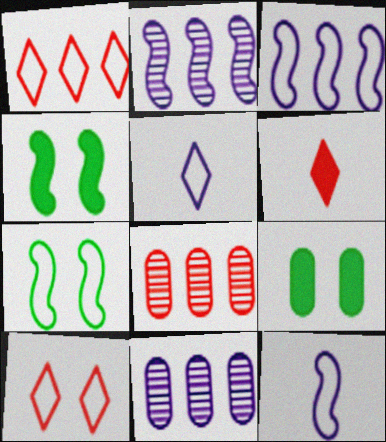[[4, 5, 8], 
[6, 7, 11]]